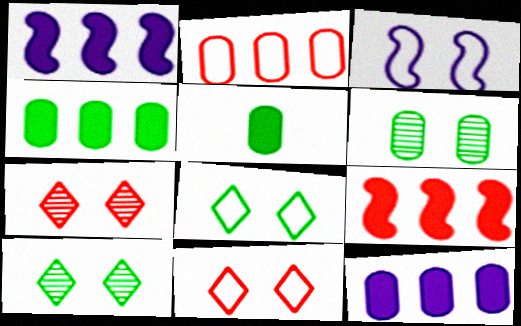[]